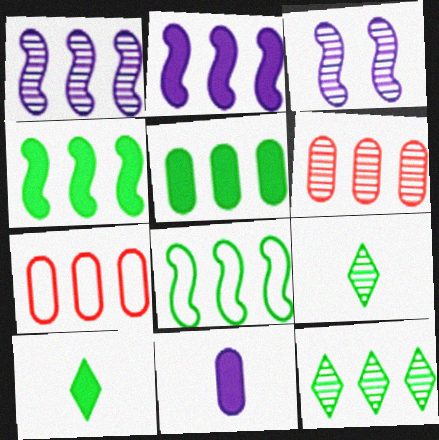[[1, 6, 12], 
[2, 7, 12], 
[3, 6, 9], 
[3, 7, 10], 
[5, 8, 12]]